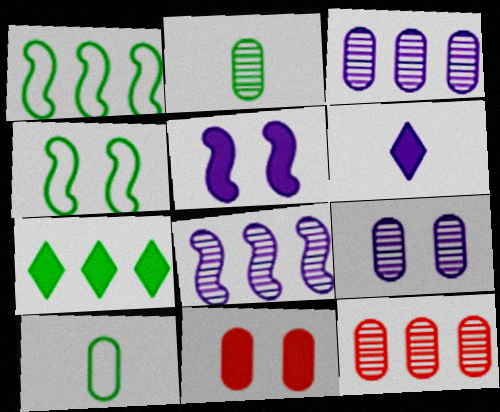[[2, 4, 7], 
[2, 9, 12], 
[3, 10, 11], 
[4, 6, 12]]